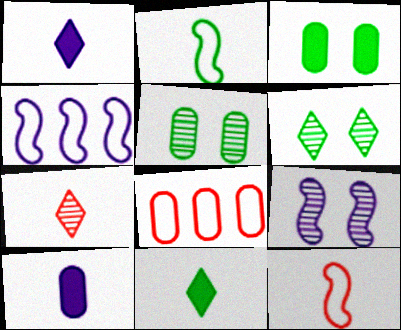[[2, 7, 10], 
[3, 4, 7], 
[5, 8, 10], 
[8, 9, 11]]